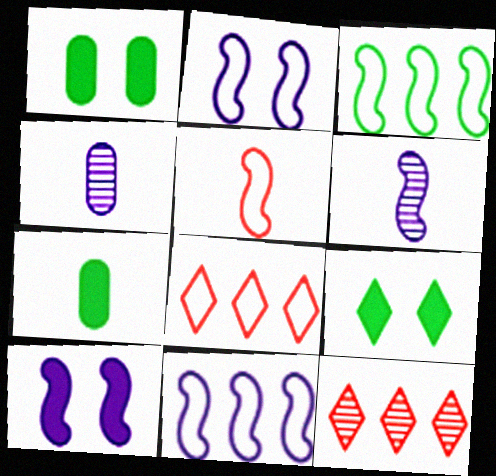[[1, 6, 8], 
[2, 3, 5], 
[2, 7, 12], 
[6, 10, 11]]